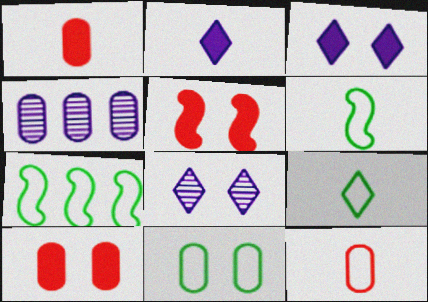[[1, 4, 11], 
[1, 7, 8], 
[4, 5, 9], 
[5, 8, 11], 
[7, 9, 11]]